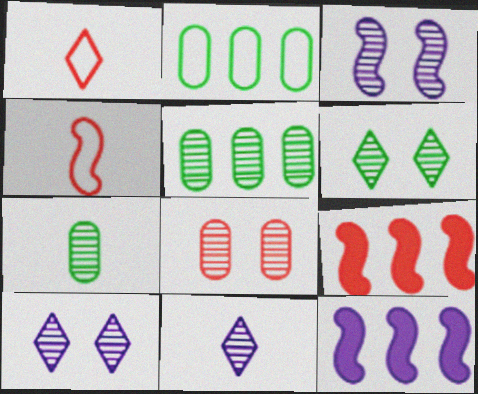[[1, 8, 9], 
[3, 6, 8]]